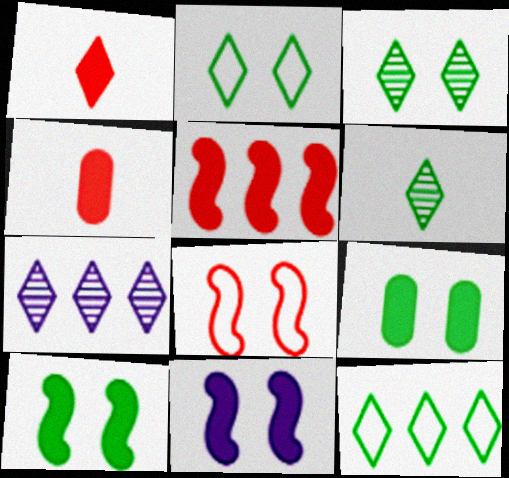[[1, 2, 7]]